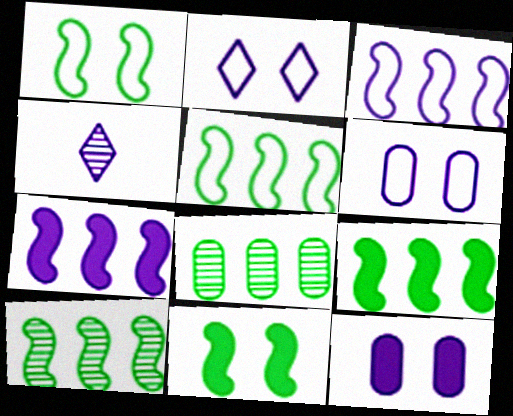[[3, 4, 12], 
[4, 6, 7], 
[5, 9, 10]]